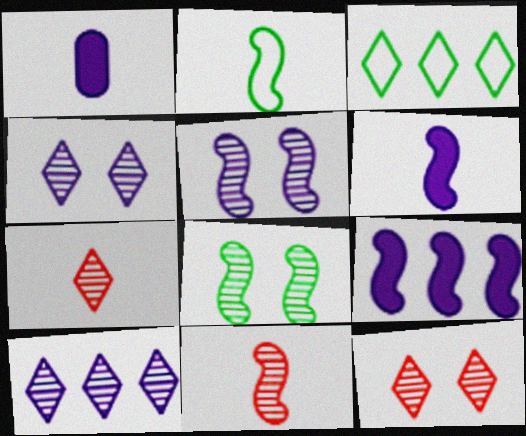[[1, 2, 7], 
[2, 6, 11]]